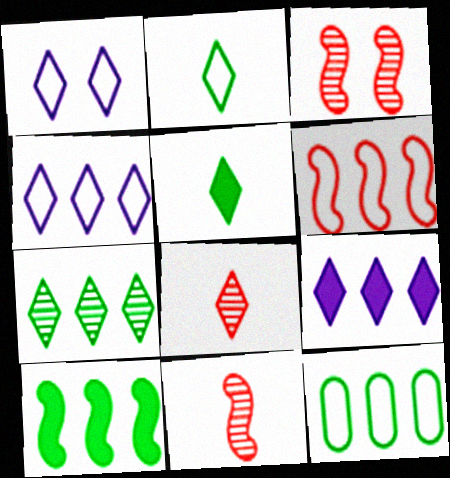[[4, 6, 12], 
[7, 10, 12]]